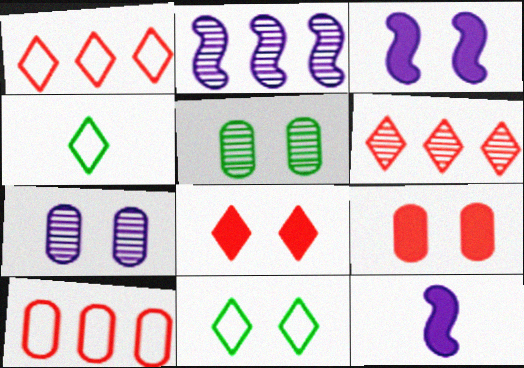[[1, 5, 12], 
[2, 4, 9]]